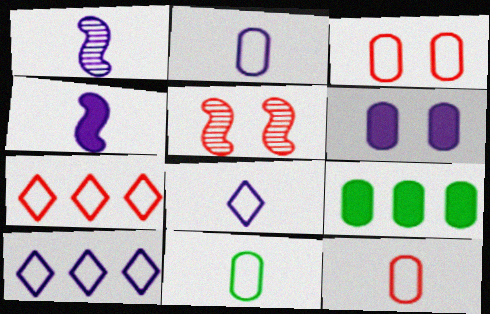[[1, 6, 10], 
[2, 11, 12], 
[5, 8, 9]]